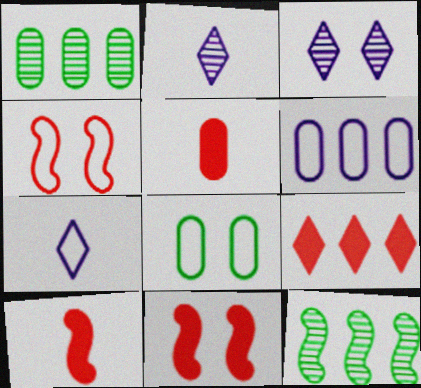[[1, 7, 11], 
[3, 8, 11], 
[5, 9, 11], 
[6, 9, 12]]